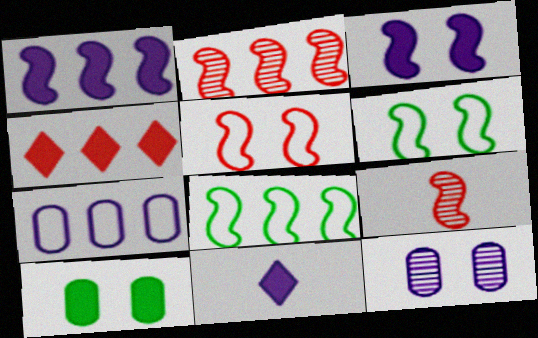[[1, 2, 8], 
[1, 6, 9], 
[3, 8, 9]]